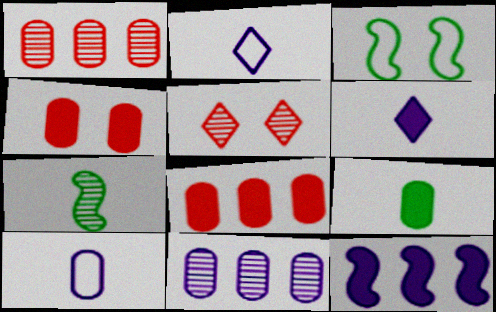[[1, 3, 6], 
[5, 7, 11]]